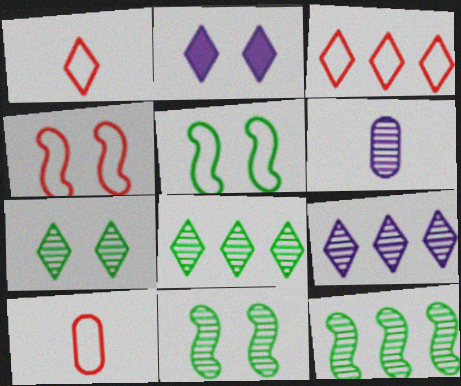[[1, 2, 8], 
[2, 10, 12], 
[3, 4, 10]]